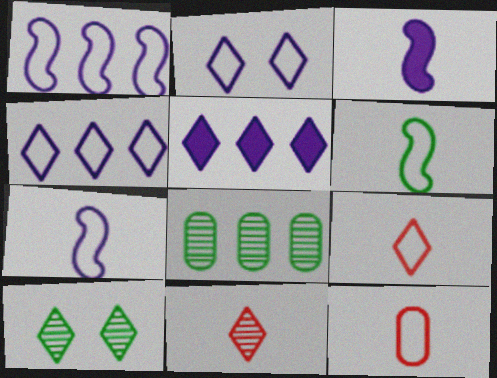[[5, 9, 10]]